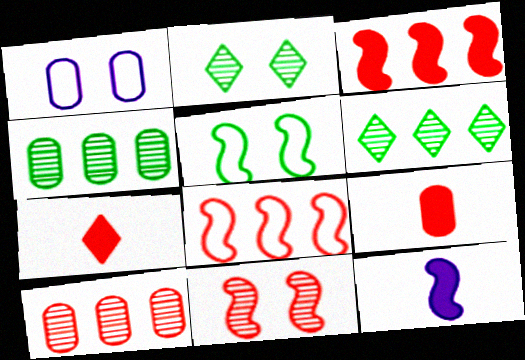[[1, 4, 9]]